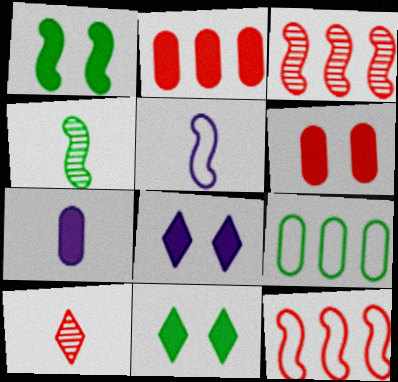[[1, 3, 5], 
[1, 6, 8], 
[4, 9, 11], 
[6, 10, 12]]